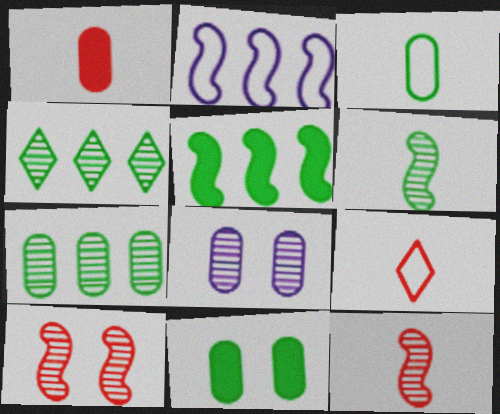[[1, 9, 12], 
[3, 7, 11], 
[4, 8, 12], 
[5, 8, 9]]